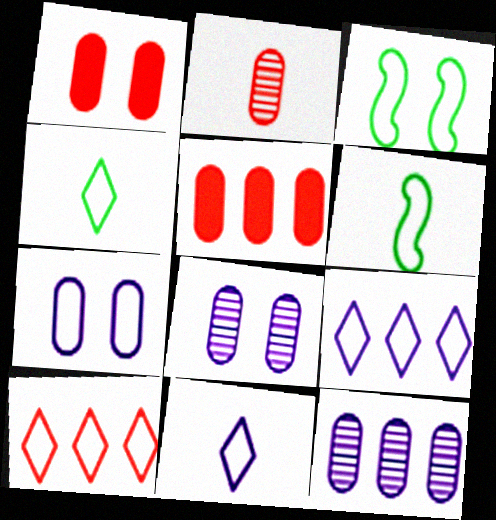[[6, 7, 10]]